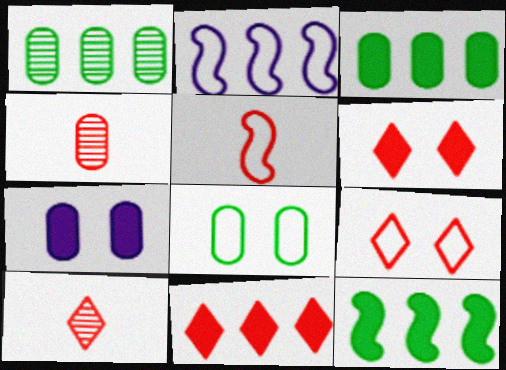[[1, 2, 11], 
[9, 10, 11]]